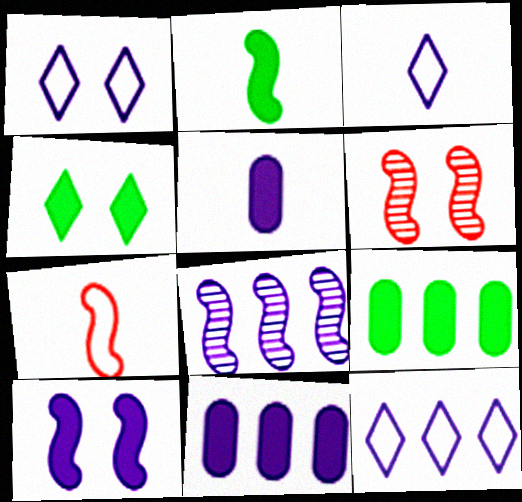[[1, 3, 12], 
[1, 5, 8], 
[2, 4, 9], 
[3, 6, 9], 
[8, 11, 12]]